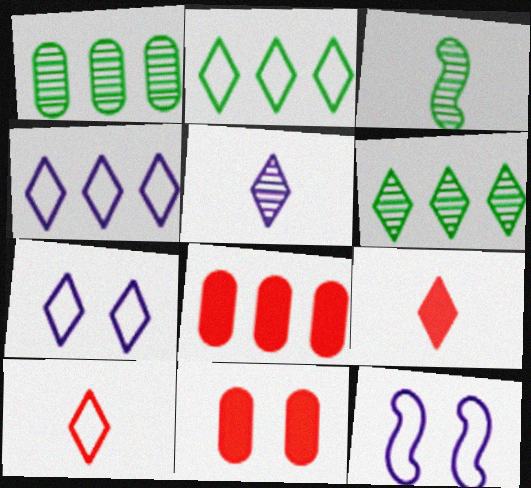[[1, 9, 12], 
[2, 7, 10], 
[3, 4, 11], 
[3, 7, 8], 
[6, 7, 9]]